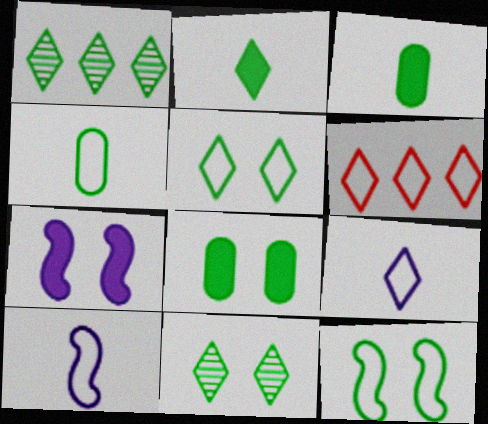[[1, 2, 5], 
[1, 3, 12], 
[5, 6, 9], 
[8, 11, 12]]